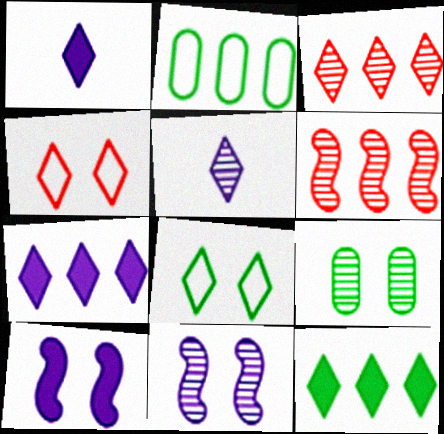[[1, 3, 8], 
[2, 6, 7], 
[4, 5, 12], 
[4, 9, 10], 
[5, 6, 9]]